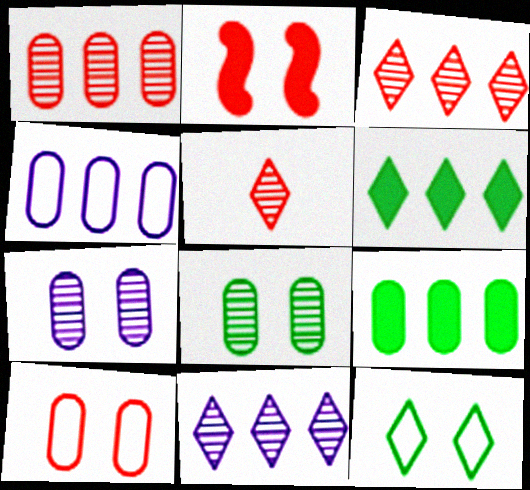[[1, 4, 9], 
[2, 7, 12]]